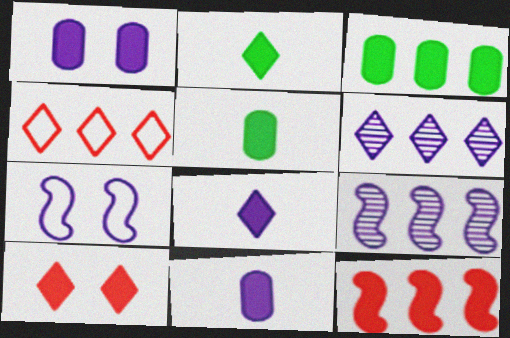[[1, 2, 12], 
[3, 4, 9], 
[6, 7, 11]]